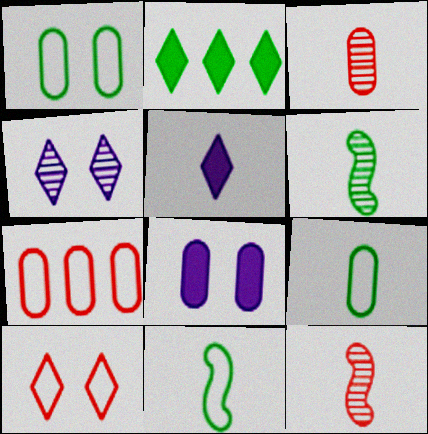[[1, 2, 6], 
[3, 5, 11], 
[5, 9, 12]]